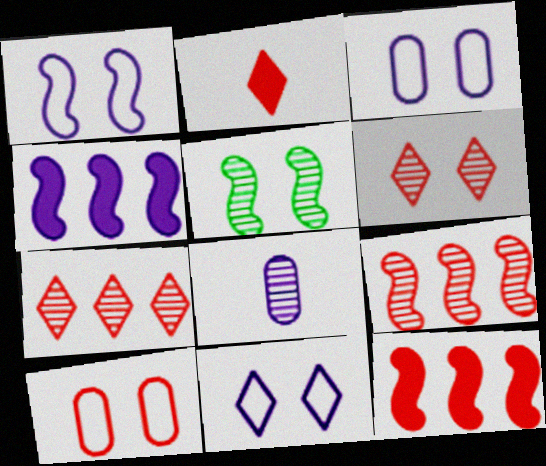[[1, 3, 11], 
[2, 9, 10], 
[4, 8, 11], 
[5, 7, 8]]